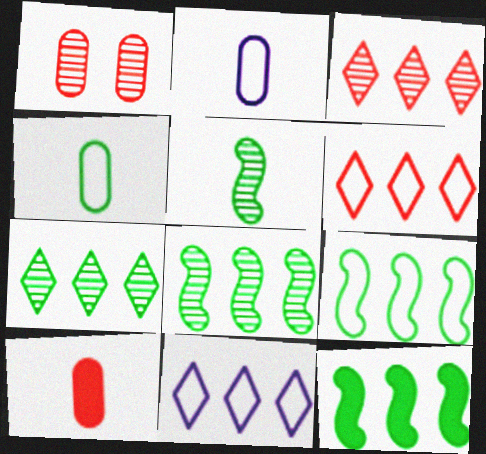[[8, 9, 12]]